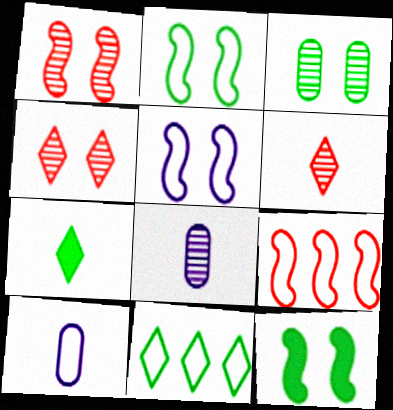[[1, 5, 12]]